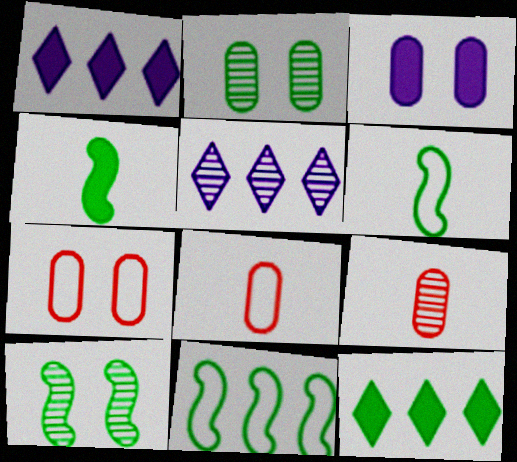[[1, 8, 10], 
[2, 3, 7], 
[2, 6, 12], 
[4, 5, 7], 
[4, 10, 11], 
[5, 9, 10]]